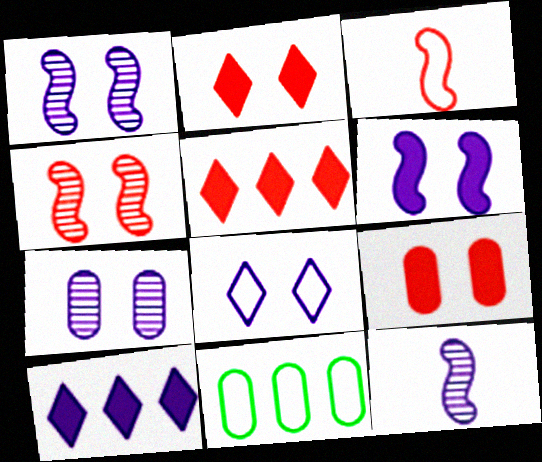[[2, 11, 12], 
[3, 8, 11], 
[6, 7, 8]]